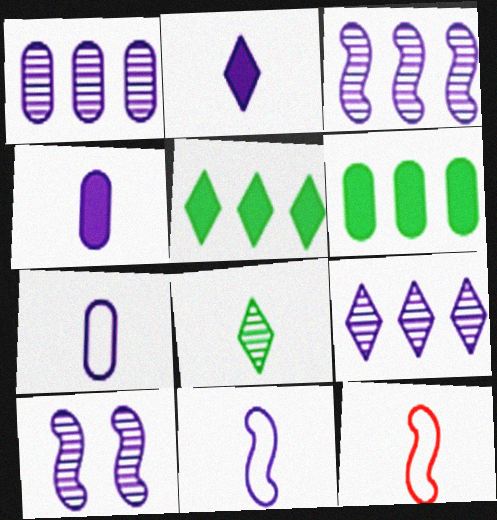[[1, 3, 9], 
[4, 8, 12]]